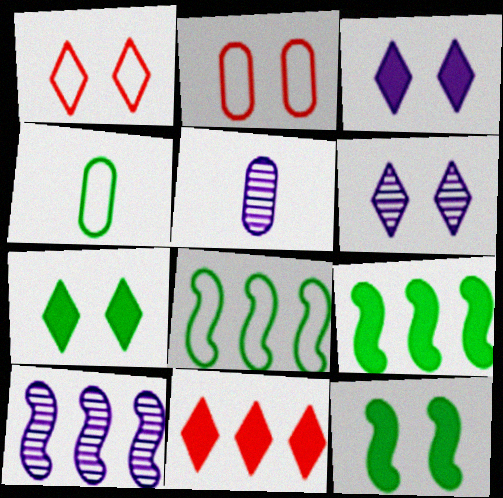[[1, 5, 9], 
[1, 6, 7], 
[2, 6, 12], 
[5, 6, 10]]